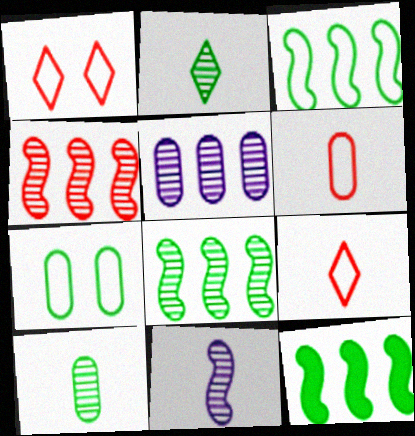[[2, 7, 12], 
[3, 8, 12]]